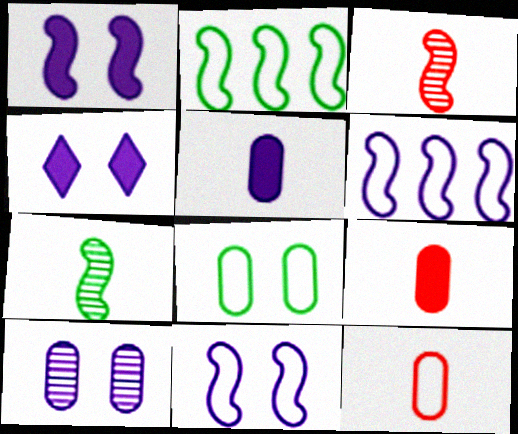[[1, 2, 3], 
[4, 10, 11]]